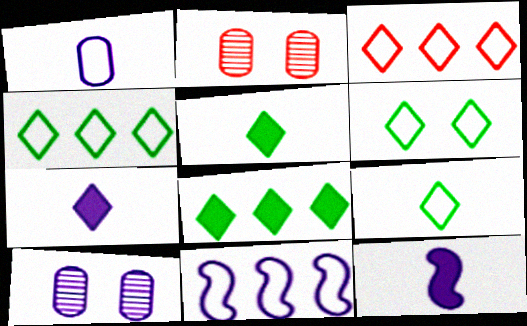[[2, 4, 12], 
[2, 5, 11], 
[4, 6, 9], 
[7, 10, 11]]